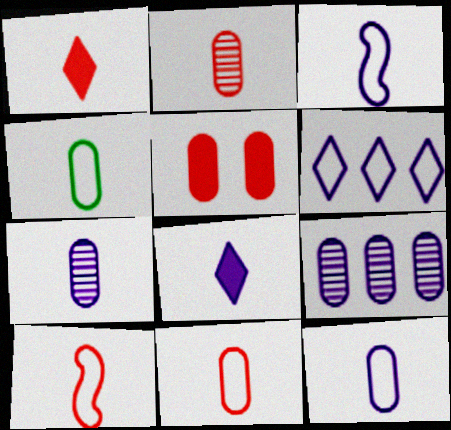[[1, 2, 10], 
[3, 7, 8], 
[4, 5, 9], 
[4, 11, 12]]